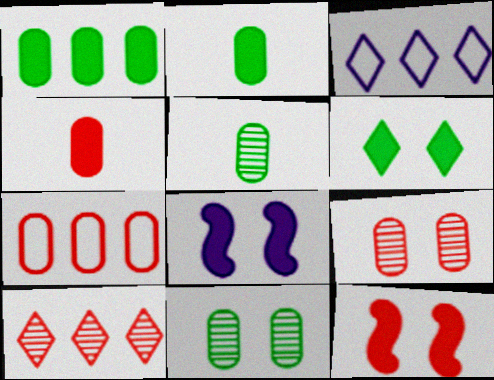[[3, 5, 12], 
[4, 7, 9]]